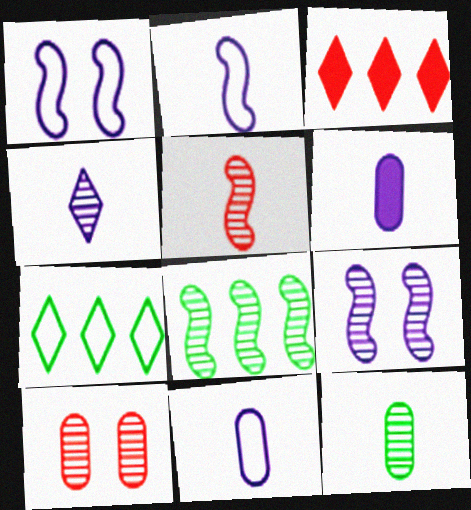[[1, 3, 12], 
[2, 4, 6], 
[4, 5, 12], 
[4, 8, 10], 
[5, 8, 9]]